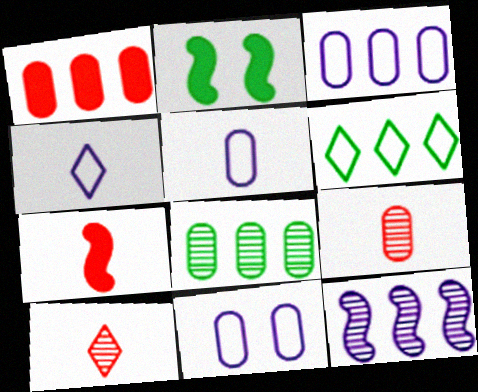[[1, 3, 8], 
[1, 6, 12], 
[2, 3, 10], 
[3, 5, 11]]